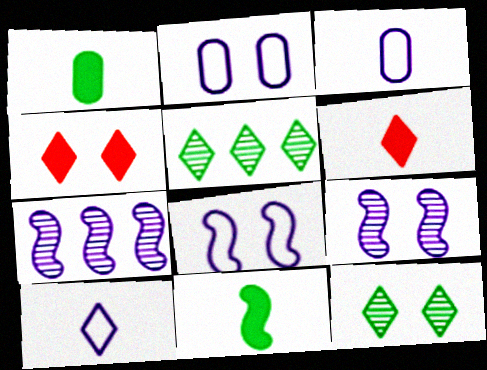[[4, 5, 10]]